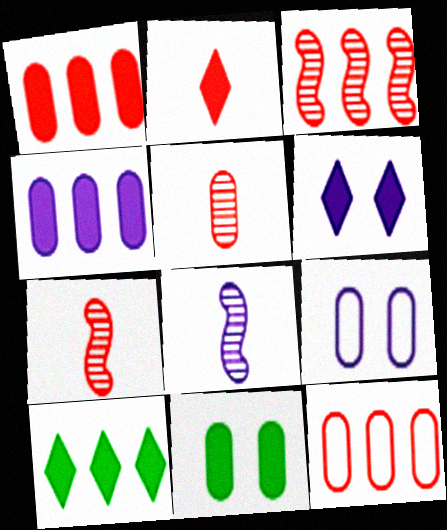[[2, 6, 10], 
[7, 9, 10]]